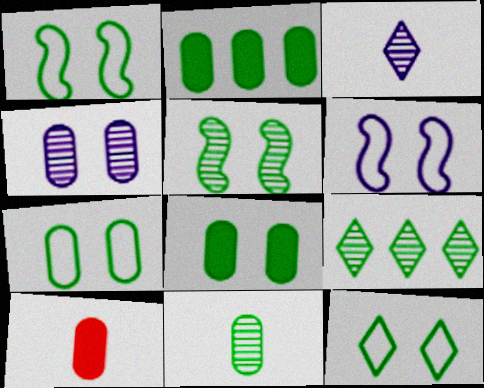[[1, 7, 12], 
[2, 7, 11], 
[5, 8, 12], 
[5, 9, 11], 
[6, 9, 10]]